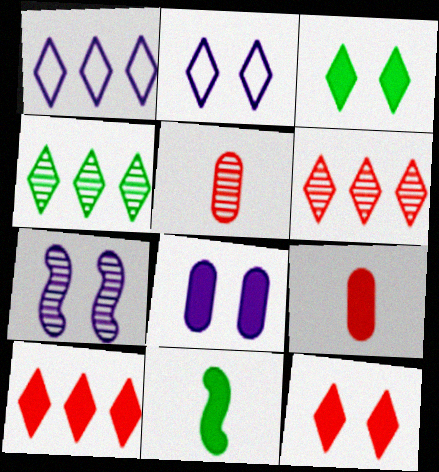[[1, 4, 10], 
[2, 7, 8], 
[4, 5, 7], 
[8, 10, 11]]